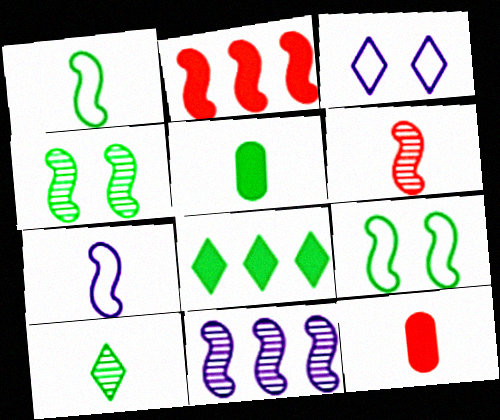[[1, 5, 10], 
[2, 4, 7], 
[4, 6, 11], 
[7, 10, 12]]